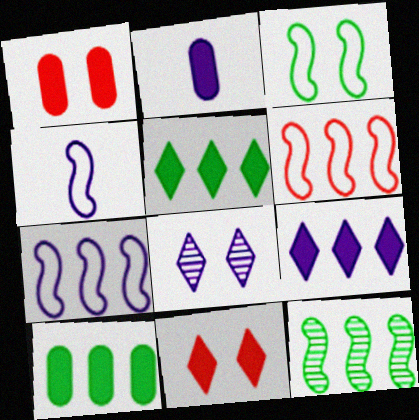[[1, 2, 10], 
[1, 3, 8], 
[2, 7, 8], 
[3, 4, 6]]